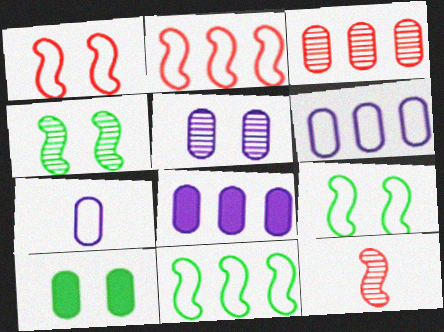[[3, 7, 10], 
[5, 7, 8]]